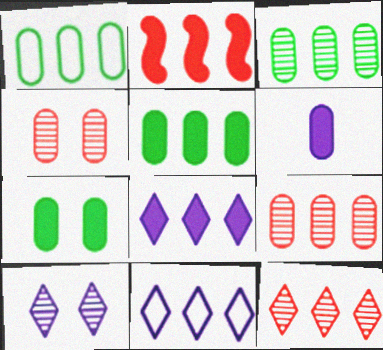[[1, 3, 5], 
[1, 4, 6], 
[2, 3, 11], 
[2, 5, 8]]